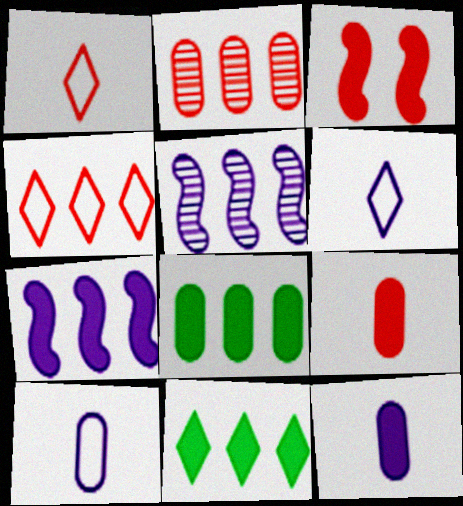[[1, 2, 3], 
[3, 11, 12], 
[4, 5, 8]]